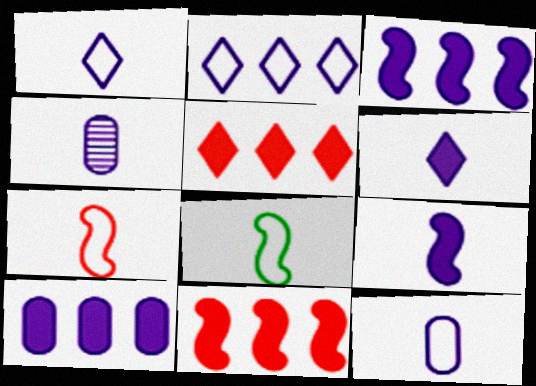[[1, 4, 9]]